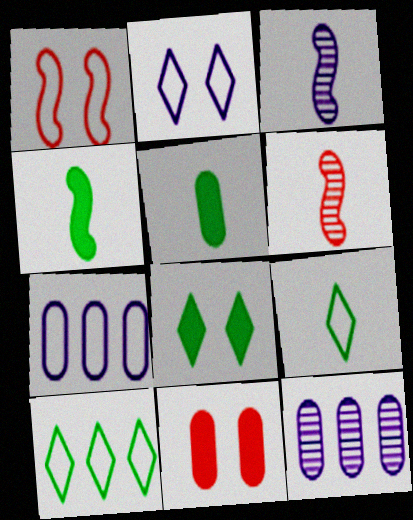[[1, 7, 9], 
[3, 10, 11], 
[6, 7, 8]]